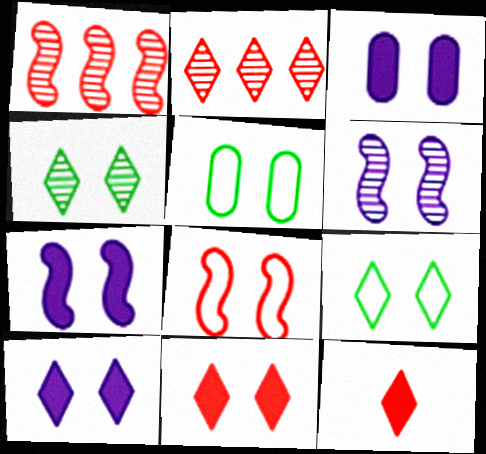[[3, 4, 8], 
[3, 7, 10], 
[5, 6, 11]]